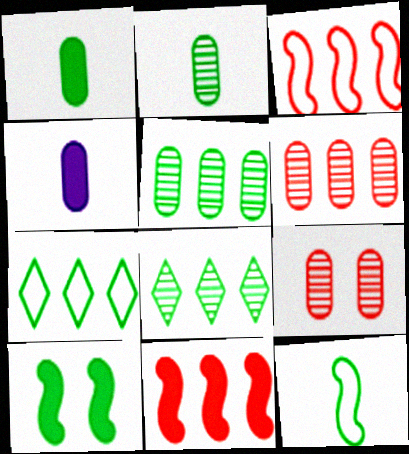[[2, 7, 10]]